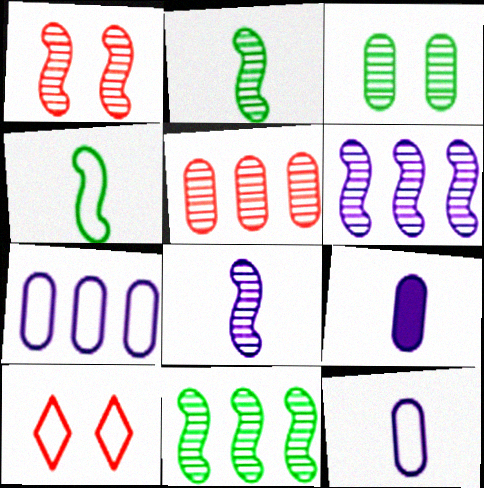[[1, 2, 6], 
[1, 8, 11], 
[4, 7, 10], 
[9, 10, 11]]